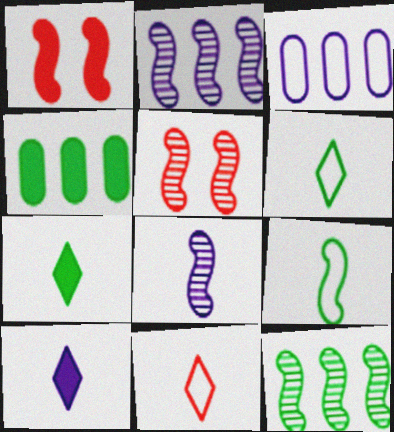[[1, 2, 9], 
[1, 4, 10], 
[3, 5, 7], 
[5, 8, 12]]